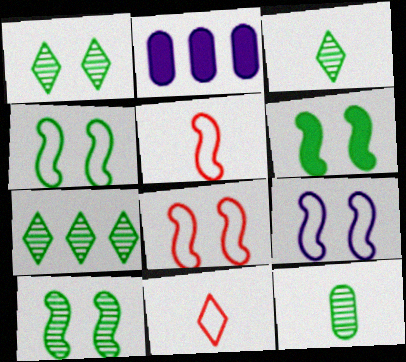[[1, 2, 5], 
[1, 3, 7], 
[2, 3, 8], 
[2, 10, 11], 
[4, 6, 10], 
[4, 8, 9], 
[7, 10, 12]]